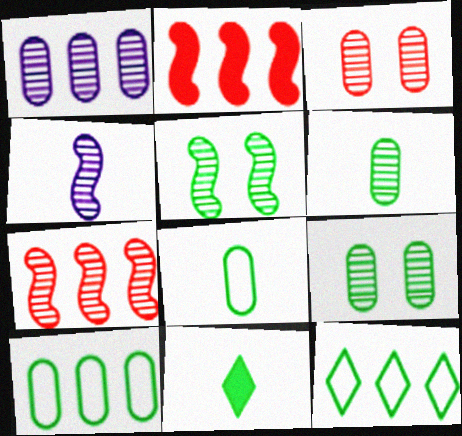[[1, 2, 12], 
[1, 3, 6], 
[4, 5, 7], 
[5, 10, 11]]